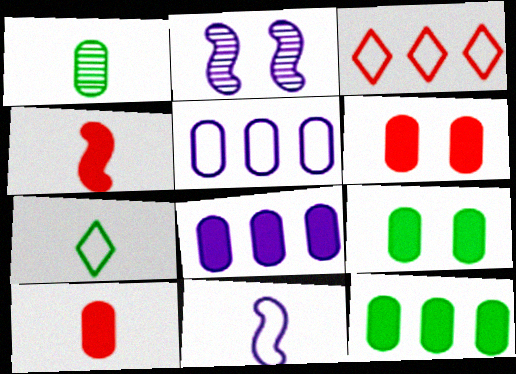[[1, 5, 6], 
[8, 9, 10]]